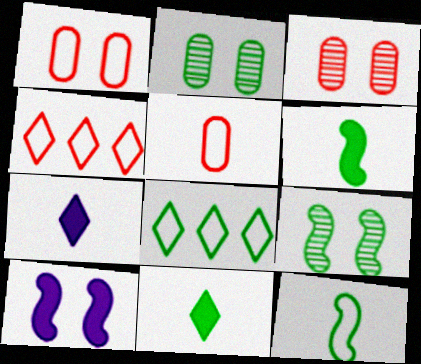[[2, 6, 8]]